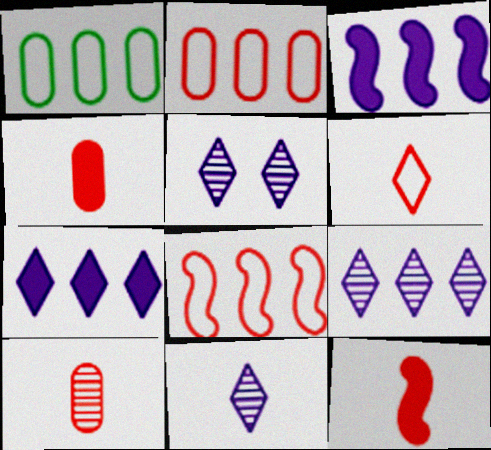[[1, 5, 12], 
[5, 9, 11], 
[6, 10, 12]]